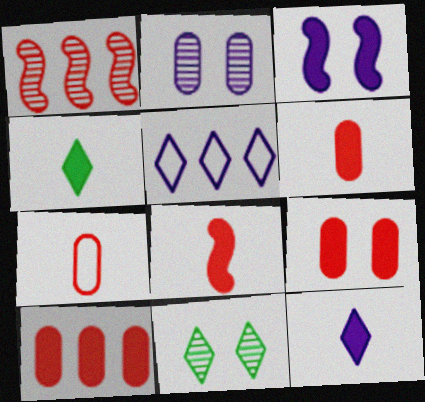[[3, 4, 10], 
[6, 9, 10]]